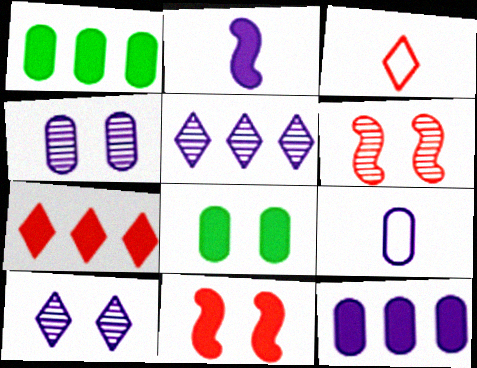[[2, 7, 8], 
[4, 9, 12]]